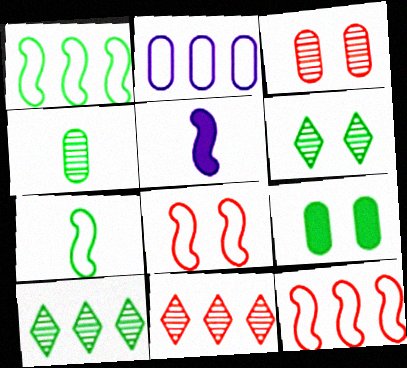[[7, 9, 10]]